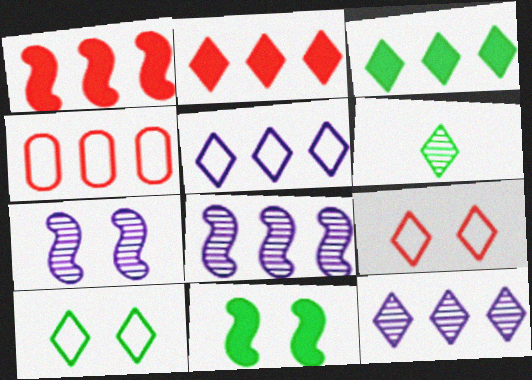[[3, 4, 8], 
[3, 6, 10]]